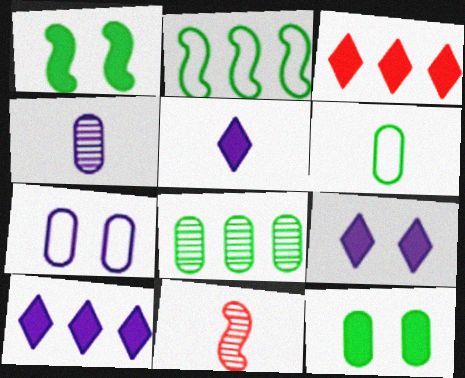[[5, 6, 11], 
[5, 9, 10], 
[6, 8, 12]]